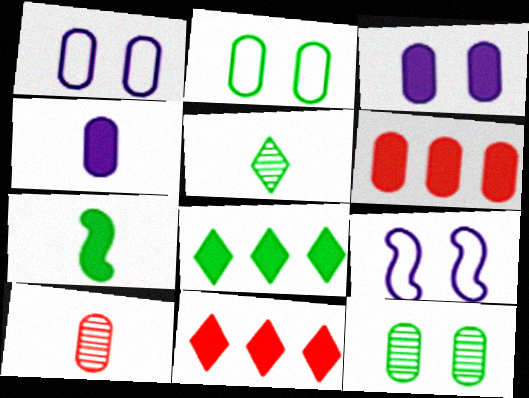[[3, 7, 11], 
[5, 6, 9], 
[8, 9, 10]]